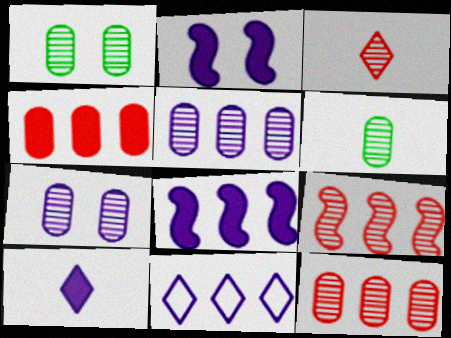[[5, 8, 11], 
[6, 7, 12]]